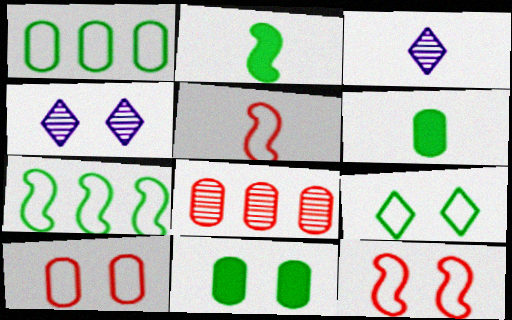[[3, 5, 6], 
[4, 11, 12]]